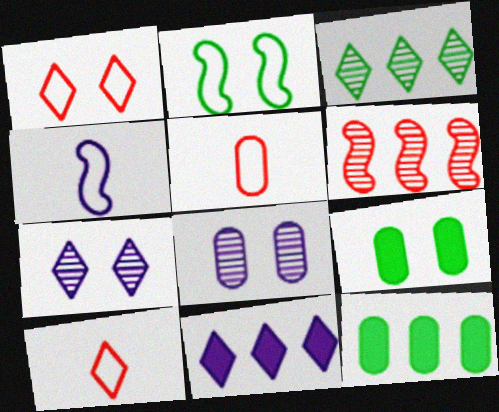[[4, 8, 11], 
[5, 8, 12]]